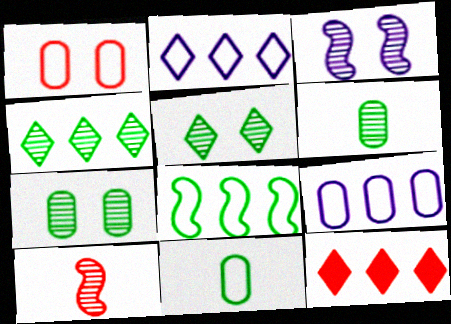[[1, 9, 11], 
[1, 10, 12], 
[2, 4, 12], 
[3, 11, 12]]